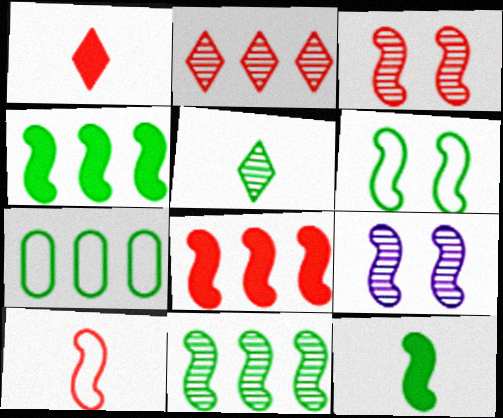[[1, 7, 9], 
[3, 8, 10], 
[4, 9, 10], 
[6, 11, 12]]